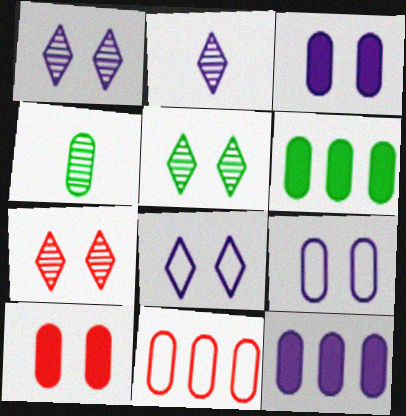[[1, 5, 7], 
[3, 4, 11]]